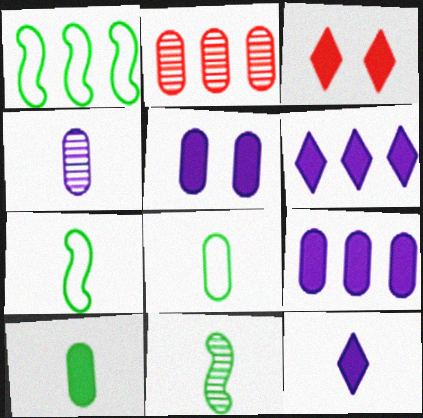[[1, 2, 6], 
[1, 3, 4], 
[2, 5, 8]]